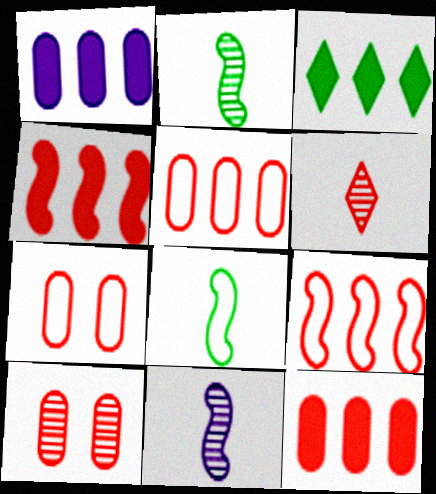[[1, 3, 4], 
[3, 7, 11], 
[4, 6, 7]]